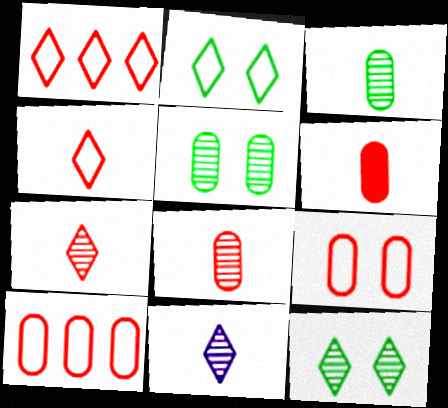[]